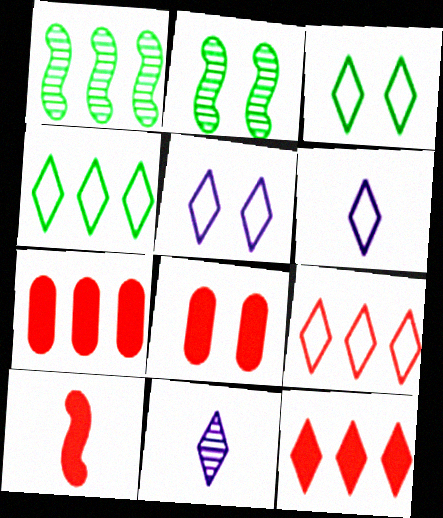[[1, 6, 8], 
[2, 5, 8], 
[2, 6, 7], 
[3, 6, 9], 
[3, 11, 12], 
[8, 10, 12]]